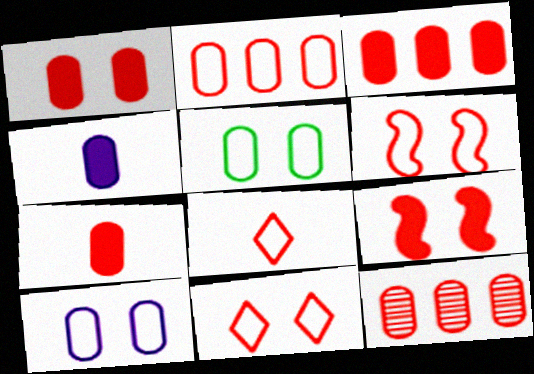[[1, 3, 7], 
[2, 3, 12], 
[2, 6, 8], 
[4, 5, 12], 
[8, 9, 12]]